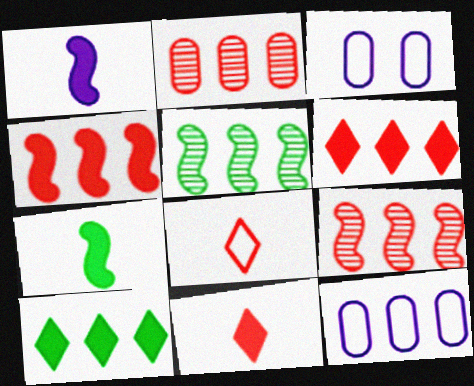[[3, 5, 11], 
[5, 6, 12], 
[9, 10, 12]]